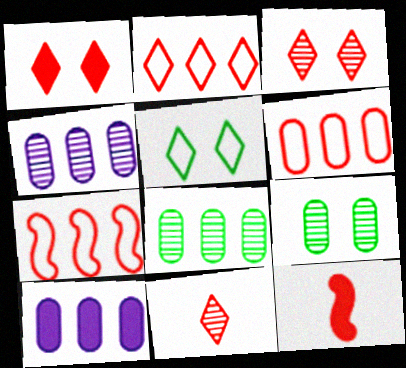[[1, 2, 11], 
[2, 6, 7], 
[3, 6, 12], 
[4, 5, 12], 
[6, 8, 10]]